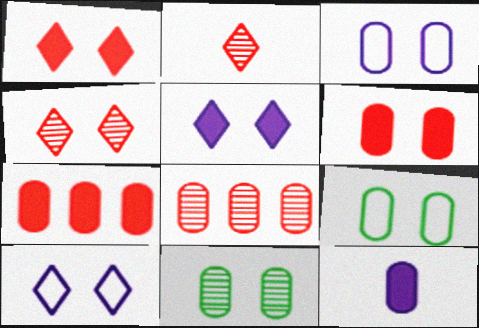[[3, 6, 11], 
[8, 9, 12]]